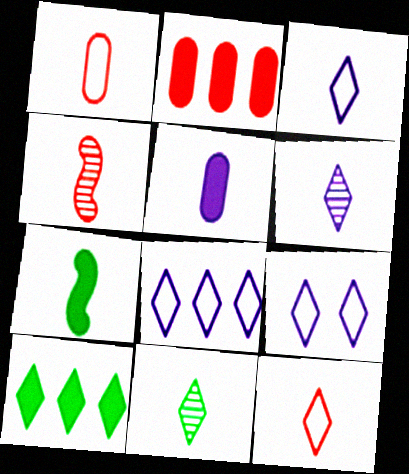[[1, 6, 7], 
[3, 8, 9]]